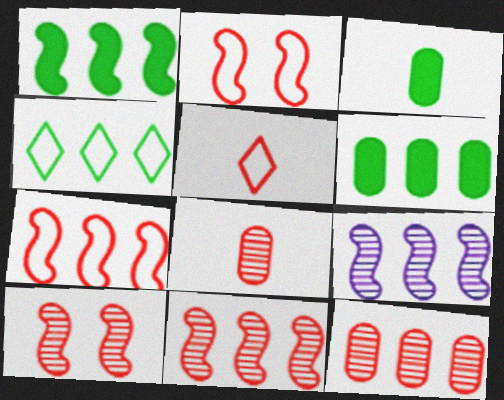[[1, 7, 9]]